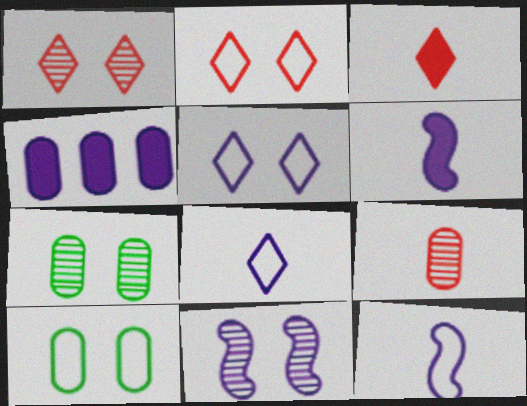[[1, 7, 11], 
[4, 8, 11], 
[4, 9, 10]]